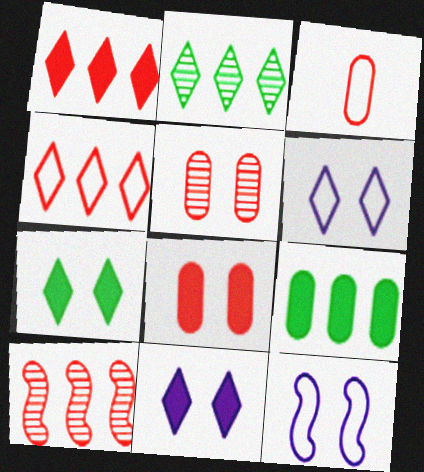[[5, 7, 12]]